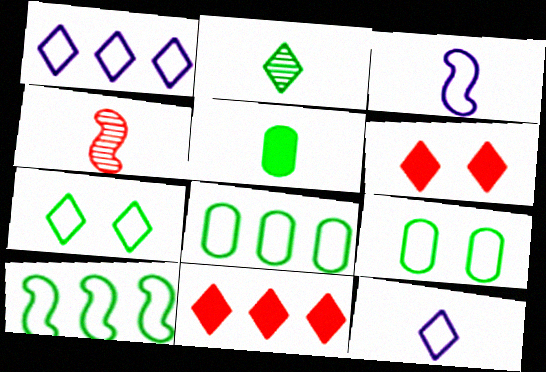[[1, 2, 6], 
[4, 5, 12]]